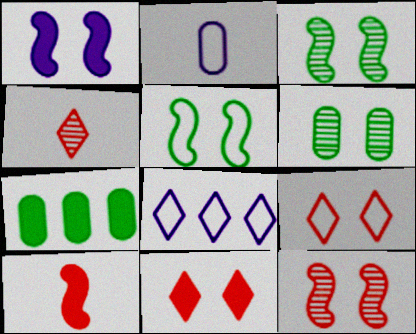[[1, 5, 12], 
[1, 6, 9], 
[6, 8, 10]]